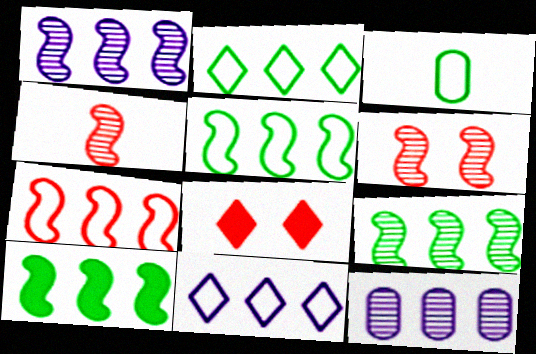[[1, 3, 8], 
[1, 7, 10], 
[5, 9, 10]]